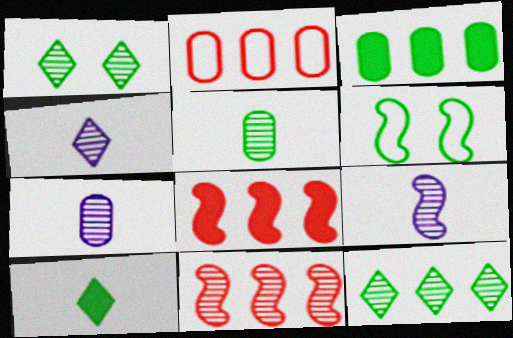[[1, 7, 11], 
[4, 7, 9], 
[6, 8, 9]]